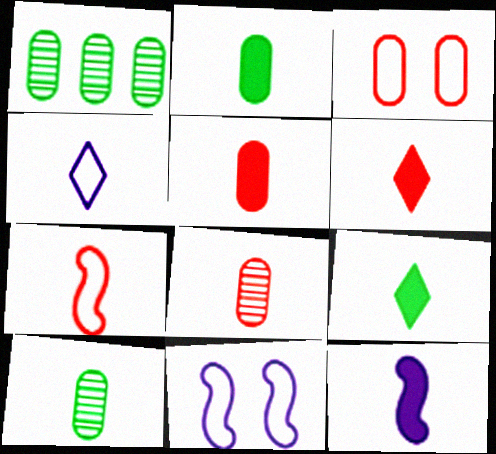[[1, 6, 11], 
[2, 6, 12], 
[5, 9, 12], 
[6, 7, 8]]